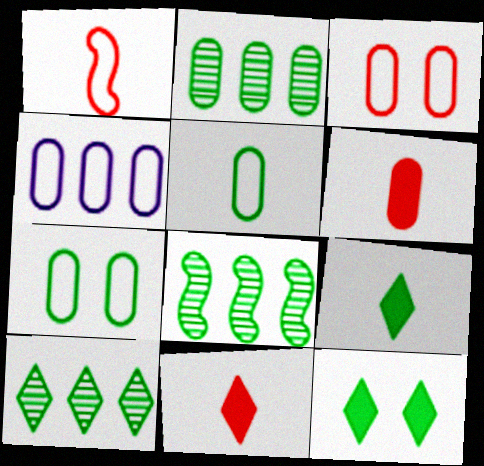[[2, 8, 10], 
[3, 4, 5], 
[5, 8, 12], 
[7, 8, 9]]